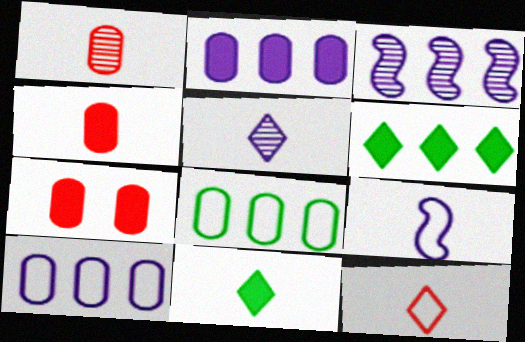[[1, 9, 11], 
[5, 11, 12]]